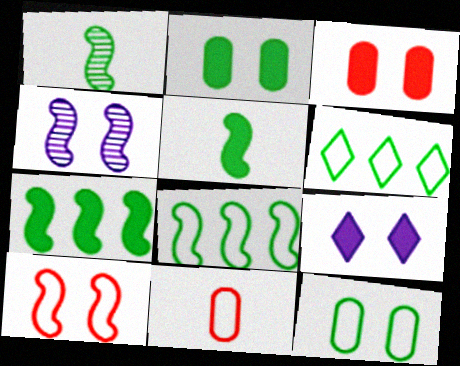[[1, 2, 6]]